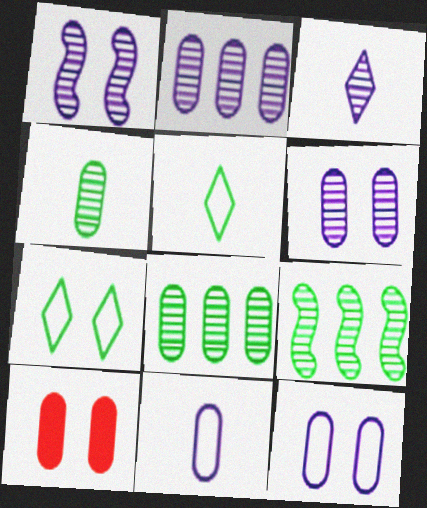[[1, 2, 3], 
[1, 7, 10], 
[8, 10, 11]]